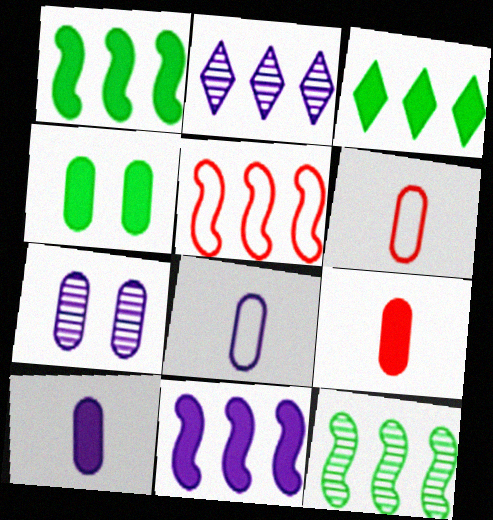[[5, 11, 12]]